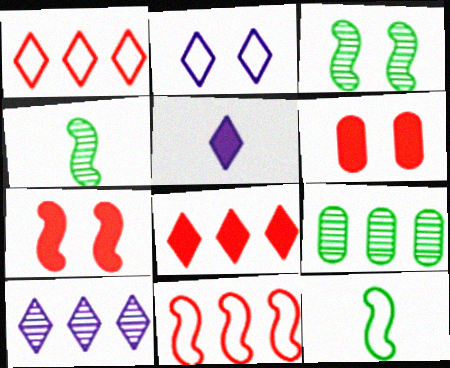[[2, 3, 6], 
[2, 5, 10], 
[6, 10, 12]]